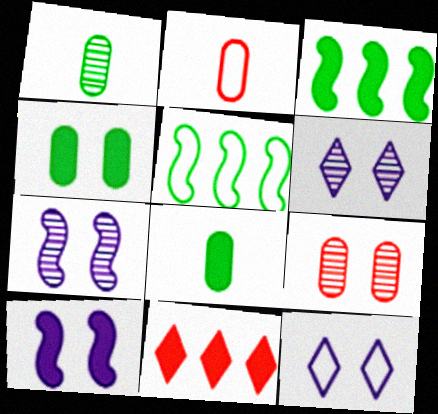[[2, 3, 6], 
[2, 5, 12], 
[8, 10, 11]]